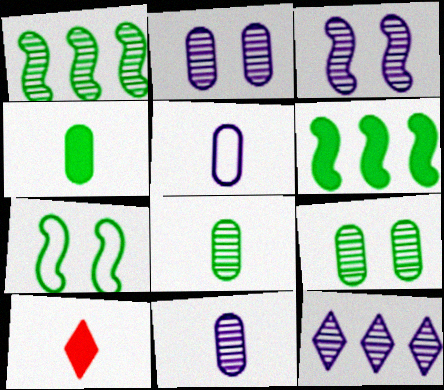[[3, 11, 12]]